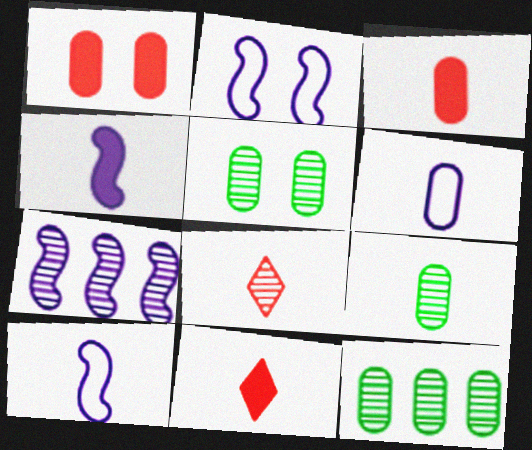[[1, 6, 12], 
[2, 4, 7], 
[2, 11, 12], 
[3, 6, 9], 
[5, 7, 8], 
[5, 9, 12], 
[9, 10, 11]]